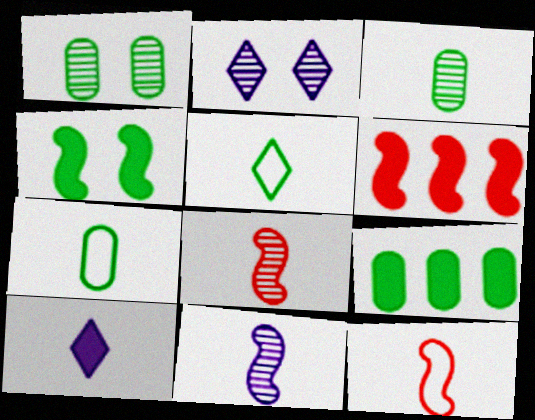[[1, 7, 9], 
[2, 6, 7], 
[2, 9, 12], 
[3, 10, 12], 
[7, 8, 10]]